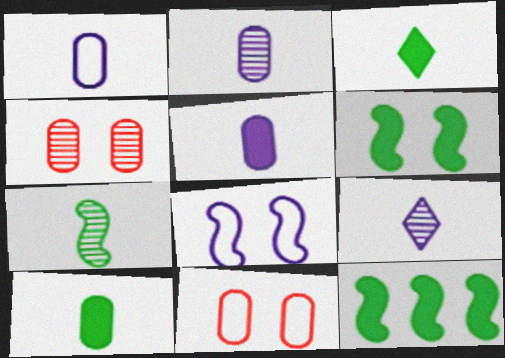[[1, 2, 5], 
[9, 11, 12]]